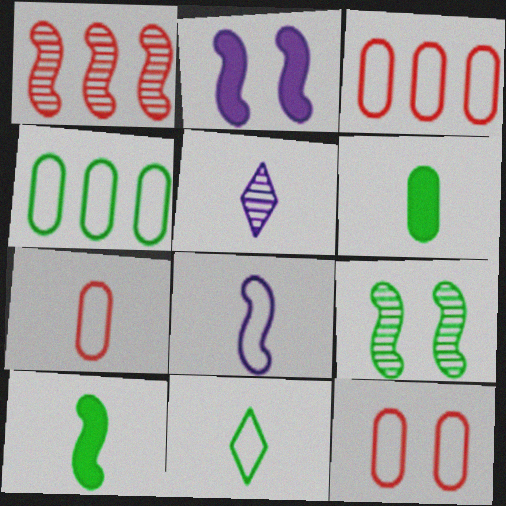[[3, 7, 12], 
[5, 7, 10], 
[7, 8, 11]]